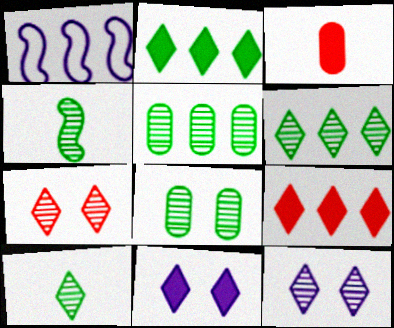[[1, 5, 9], 
[4, 6, 8]]